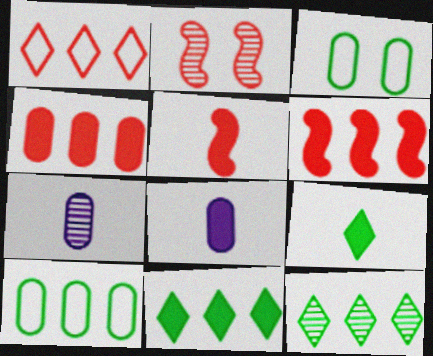[[2, 7, 12], 
[3, 4, 7], 
[5, 8, 9]]